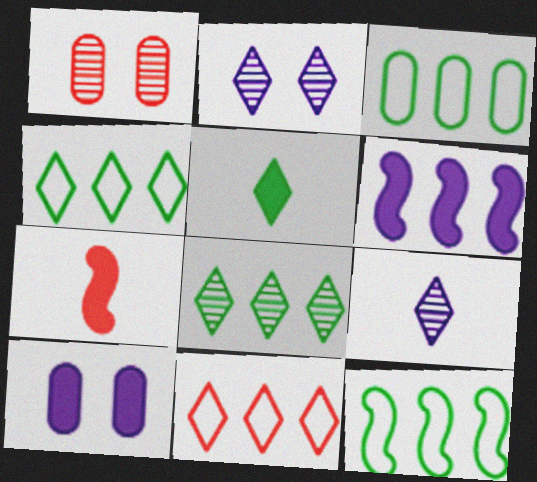[[1, 7, 11], 
[2, 3, 7], 
[2, 5, 11], 
[3, 4, 12]]